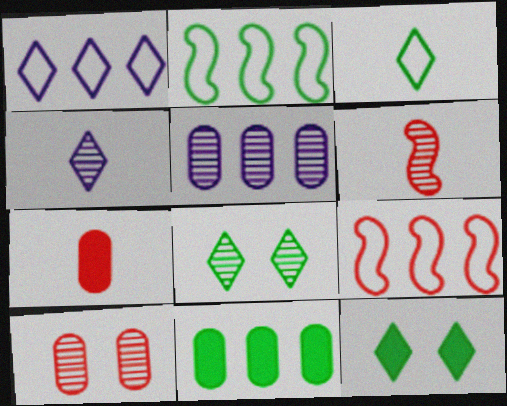[[5, 6, 8]]